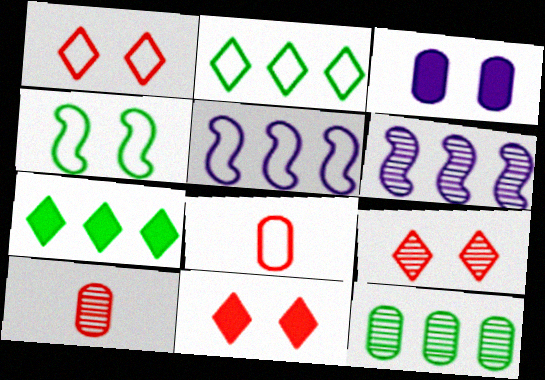[[1, 9, 11], 
[3, 4, 9], 
[3, 8, 12]]